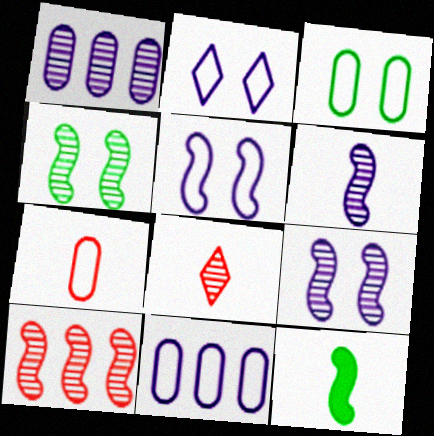[[1, 4, 8], 
[3, 7, 11], 
[4, 6, 10], 
[5, 10, 12]]